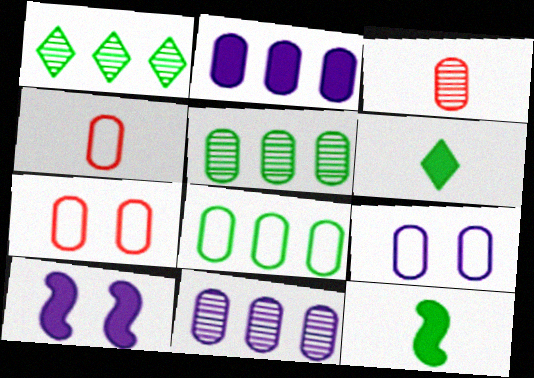[[1, 4, 10], 
[4, 8, 9]]